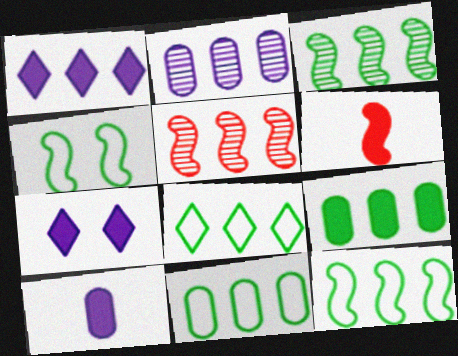[[1, 5, 11], 
[3, 8, 9], 
[6, 7, 9], 
[8, 11, 12]]